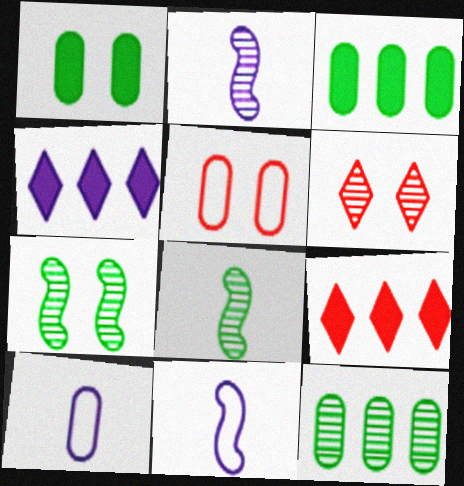[[2, 6, 12], 
[3, 6, 11], 
[4, 5, 8], 
[7, 9, 10]]